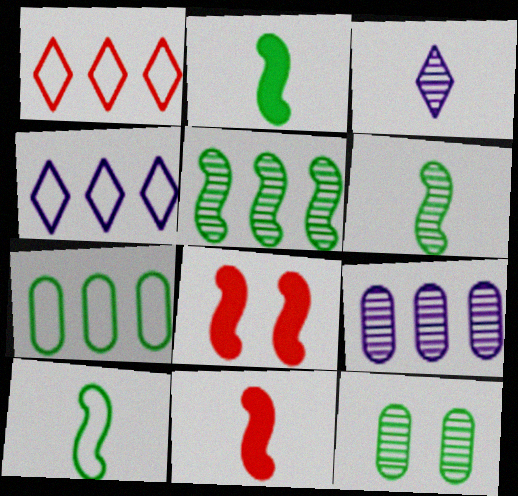[[2, 6, 10], 
[3, 7, 8], 
[4, 11, 12]]